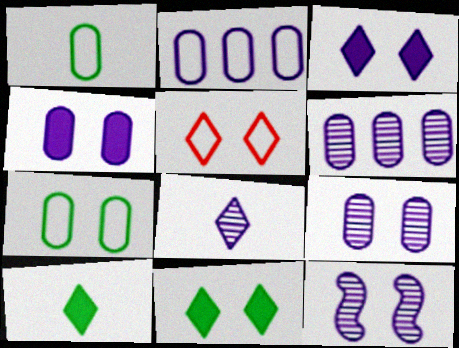[[6, 8, 12]]